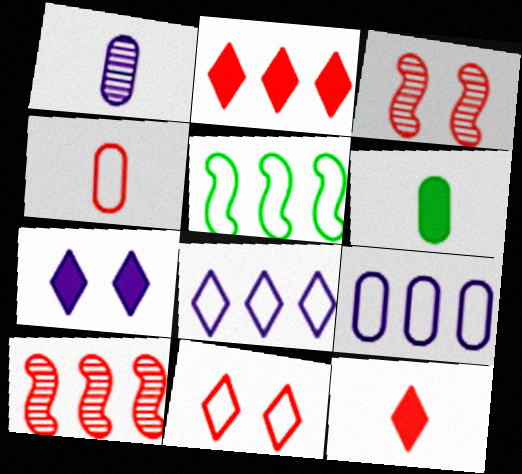[[1, 4, 6], 
[2, 3, 4], 
[3, 6, 8]]